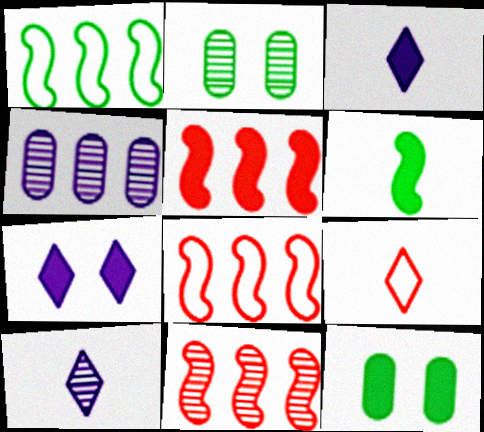[[2, 3, 8], 
[2, 10, 11], 
[3, 5, 12], 
[5, 8, 11], 
[8, 10, 12]]